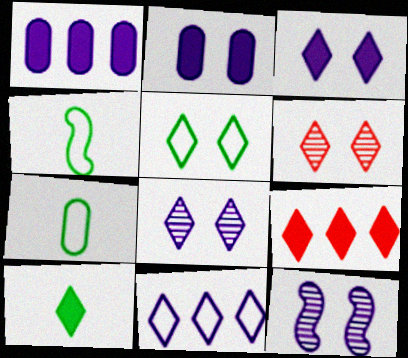[[1, 4, 6], 
[3, 5, 6], 
[3, 9, 10], 
[6, 10, 11], 
[7, 9, 12]]